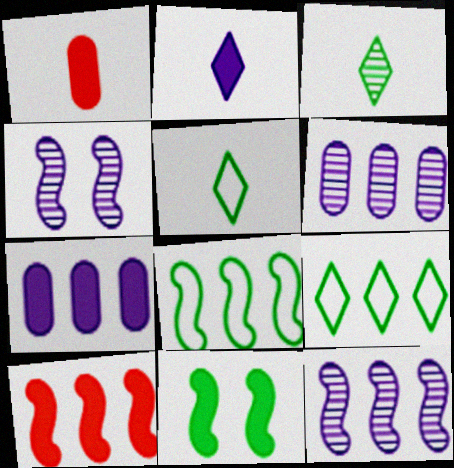[[1, 4, 9], 
[6, 9, 10], 
[8, 10, 12]]